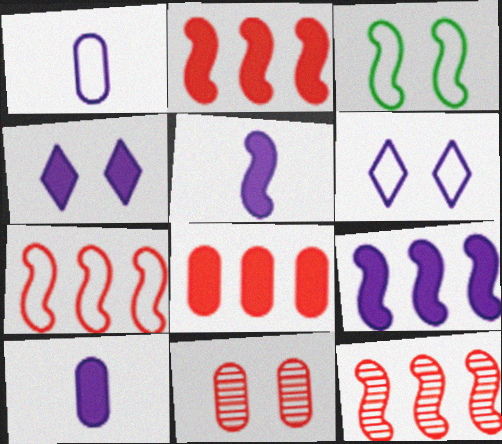[[2, 7, 12], 
[3, 4, 11], 
[3, 5, 12], 
[4, 9, 10]]